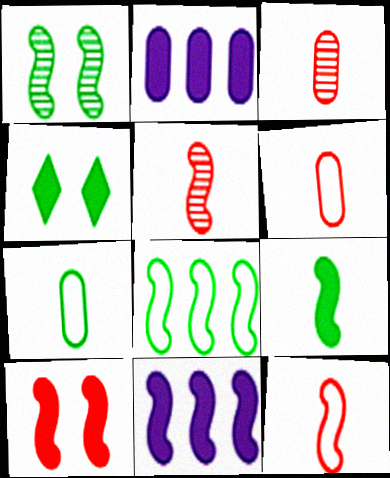[[1, 8, 9], 
[1, 11, 12], 
[9, 10, 11]]